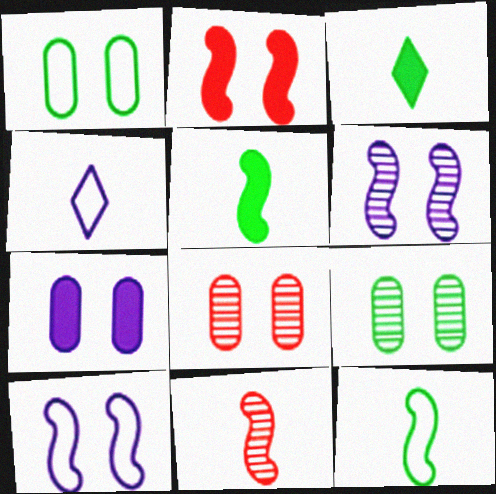[[1, 7, 8]]